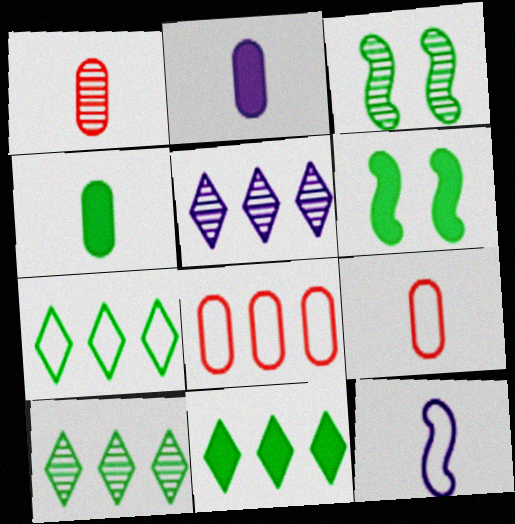[[1, 3, 5], 
[3, 4, 7], 
[4, 6, 11], 
[5, 6, 9], 
[7, 10, 11]]